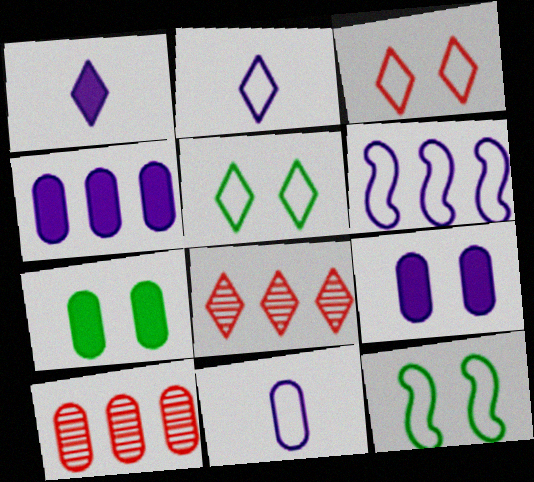[[1, 5, 8], 
[1, 10, 12], 
[7, 10, 11]]